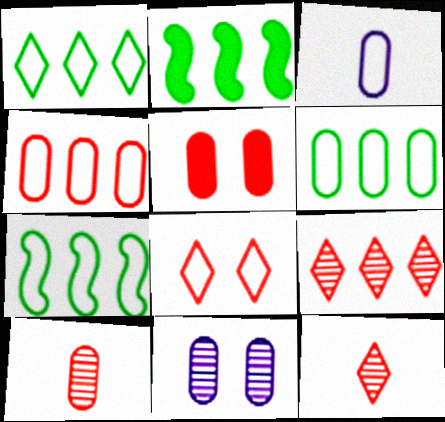[[1, 6, 7], 
[3, 7, 8], 
[4, 5, 10]]